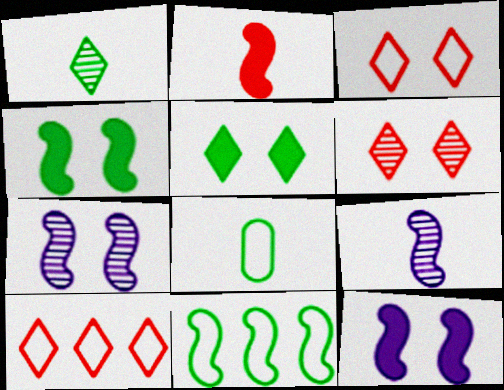[[2, 7, 11]]